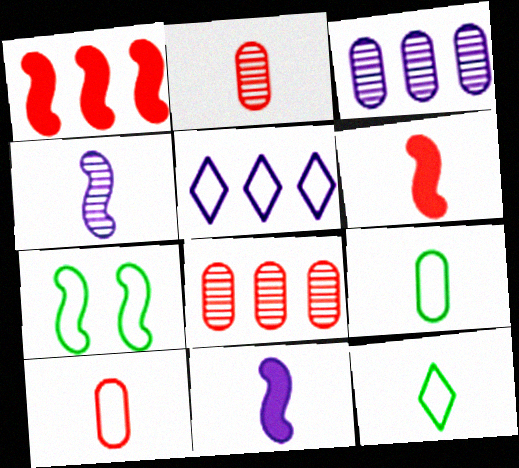[[1, 4, 7], 
[2, 11, 12], 
[5, 7, 10]]